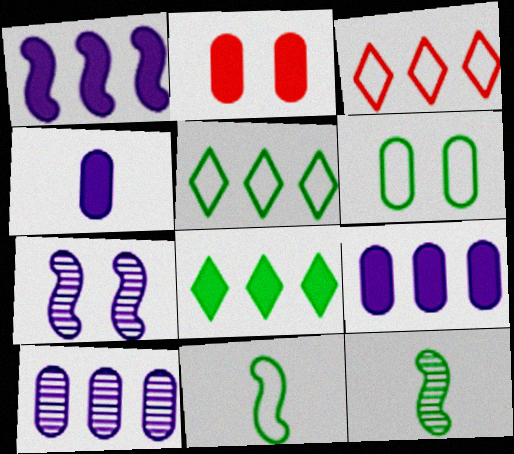[[5, 6, 11], 
[6, 8, 12]]